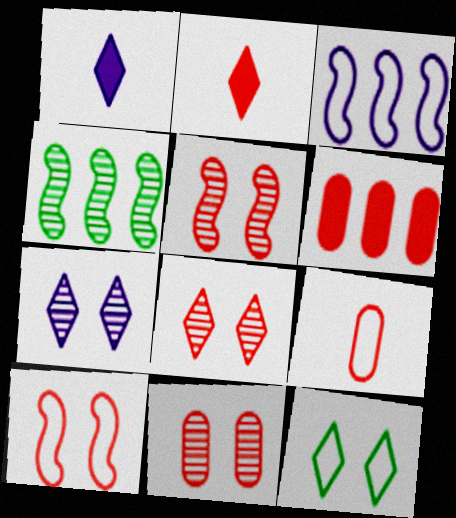[[3, 9, 12], 
[5, 8, 11], 
[6, 9, 11]]